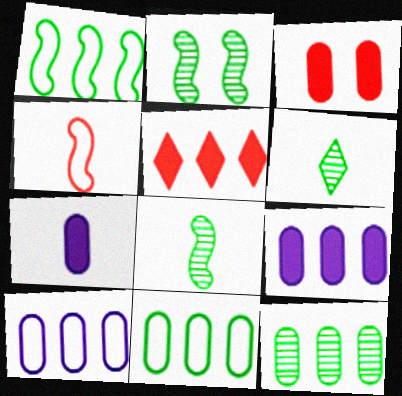[[2, 6, 12], 
[4, 6, 7]]